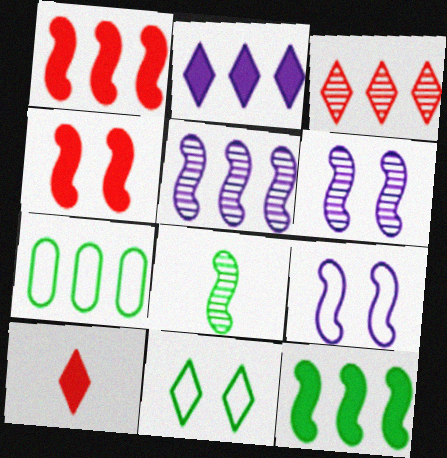[[1, 8, 9], 
[6, 7, 10]]